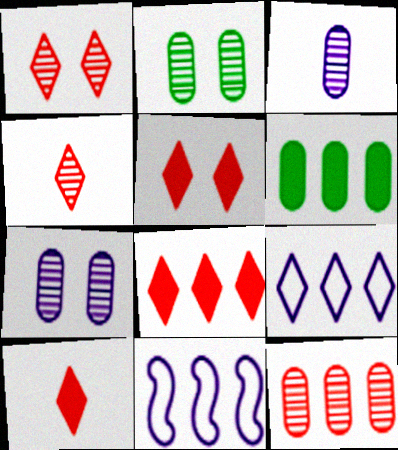[[2, 3, 12], 
[2, 10, 11], 
[5, 8, 10]]